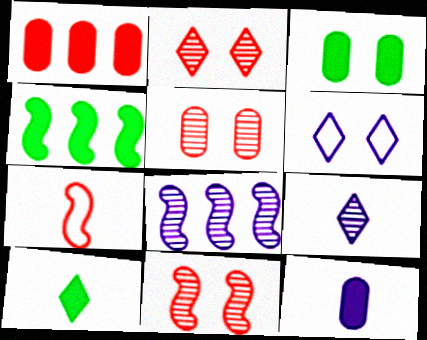[[1, 2, 7], 
[1, 3, 12], 
[2, 5, 11], 
[3, 4, 10], 
[3, 6, 11], 
[6, 8, 12]]